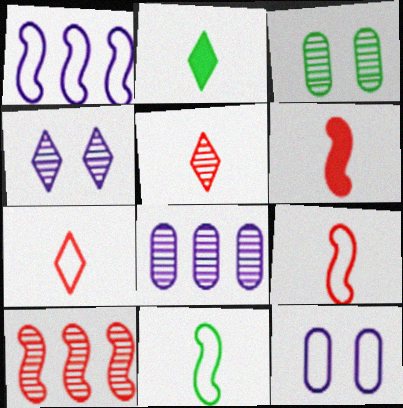[[2, 10, 12]]